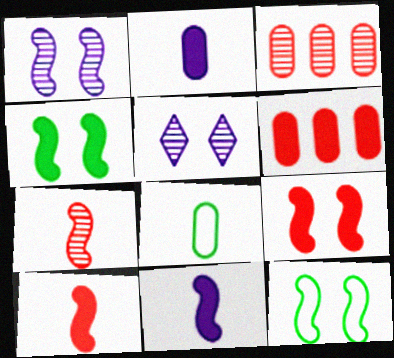[[1, 9, 12]]